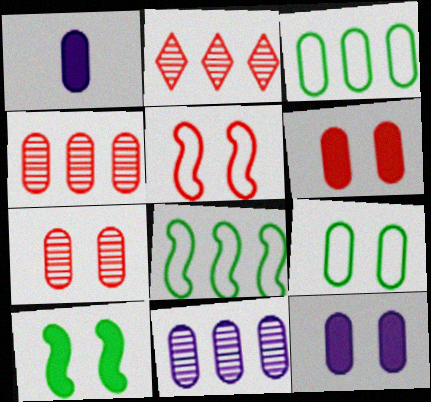[[1, 3, 7], 
[1, 4, 9], 
[7, 9, 12]]